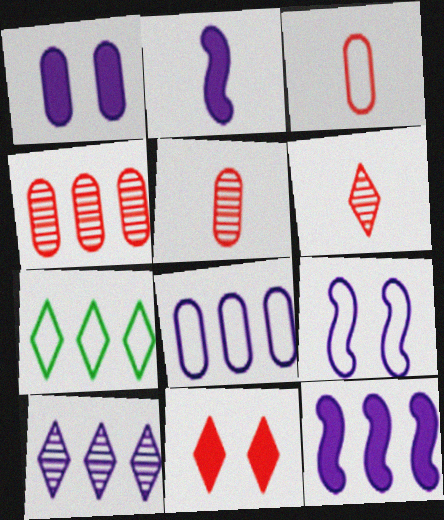[[3, 7, 9], 
[4, 7, 12], 
[8, 10, 12]]